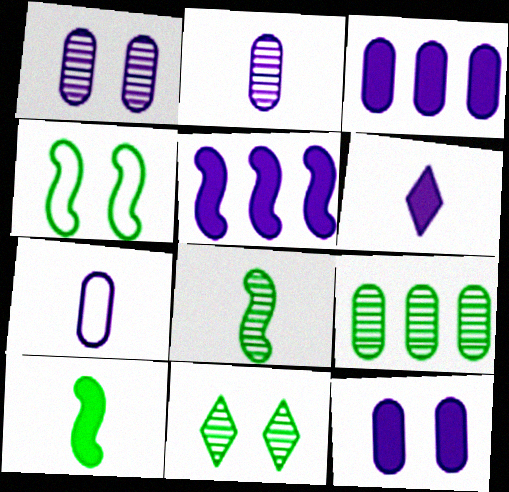[[1, 3, 7], 
[5, 6, 12], 
[8, 9, 11]]